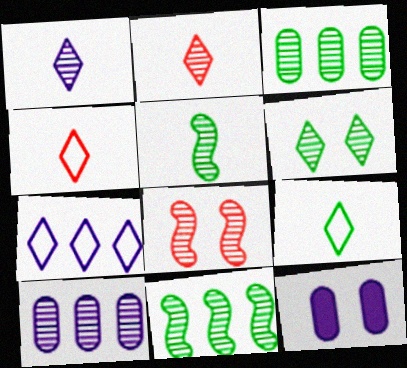[[1, 3, 8], 
[3, 5, 6], 
[4, 11, 12]]